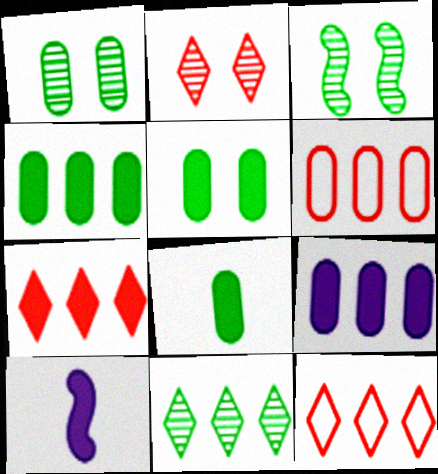[[1, 10, 12], 
[4, 5, 8], 
[5, 7, 10]]